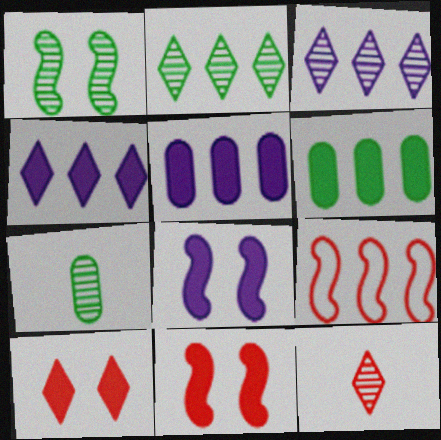[[1, 2, 7], 
[2, 5, 9], 
[3, 6, 9]]